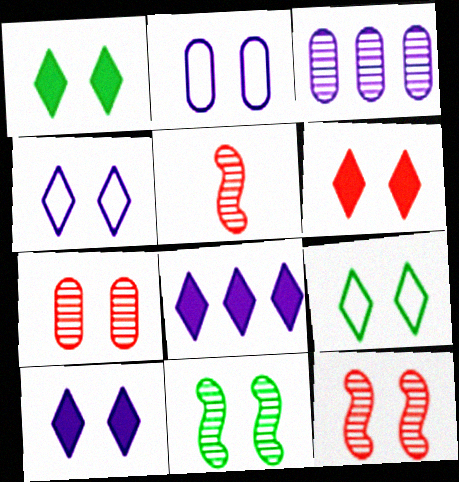[[1, 2, 12], 
[1, 6, 10], 
[2, 6, 11]]